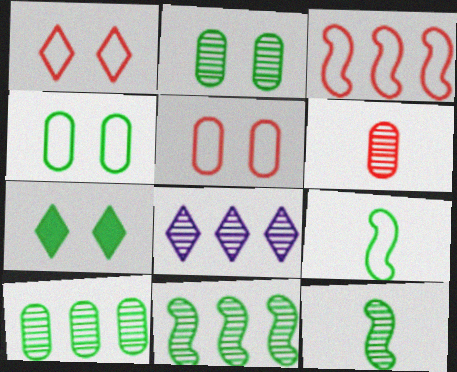[[7, 9, 10]]